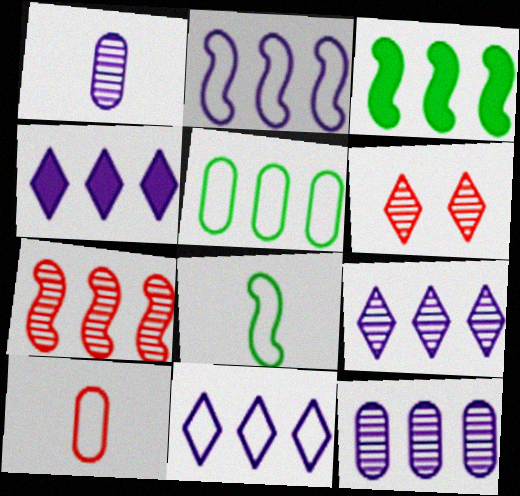[[2, 3, 7], 
[2, 4, 12], 
[4, 5, 7], 
[4, 9, 11]]